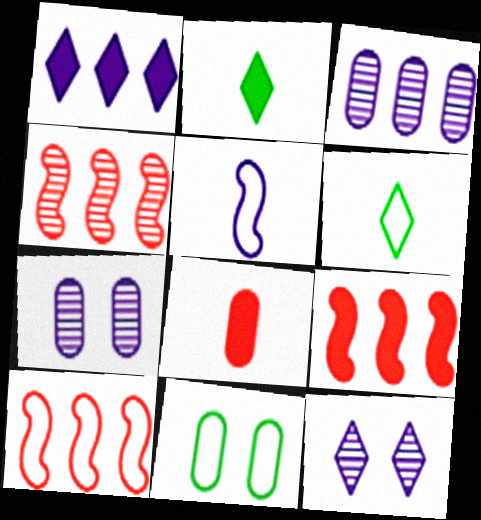[[1, 5, 7], 
[2, 7, 10], 
[3, 8, 11], 
[4, 9, 10], 
[6, 7, 9]]